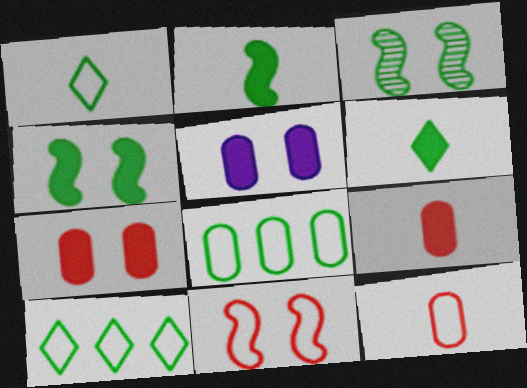[[3, 6, 8]]